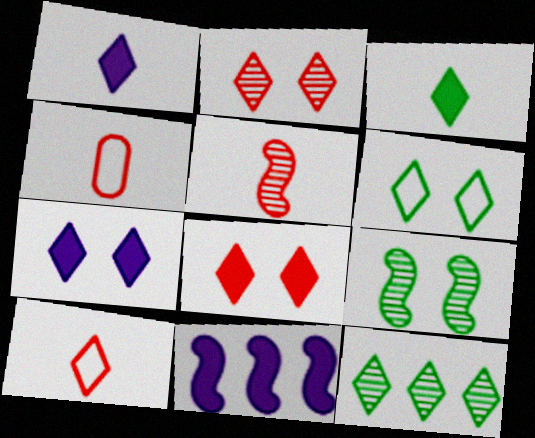[[2, 6, 7], 
[3, 6, 12], 
[7, 10, 12]]